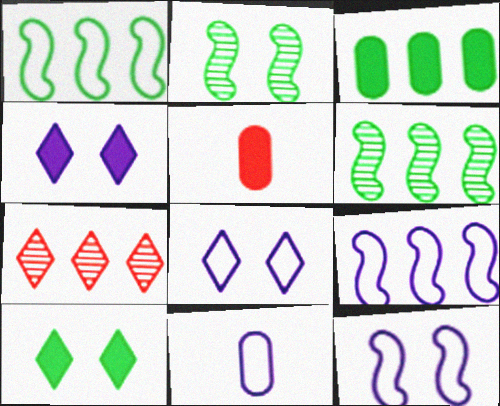[[3, 7, 9], 
[5, 6, 8], 
[8, 9, 11]]